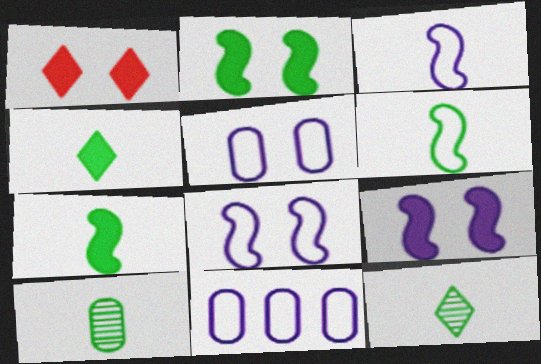[[4, 6, 10]]